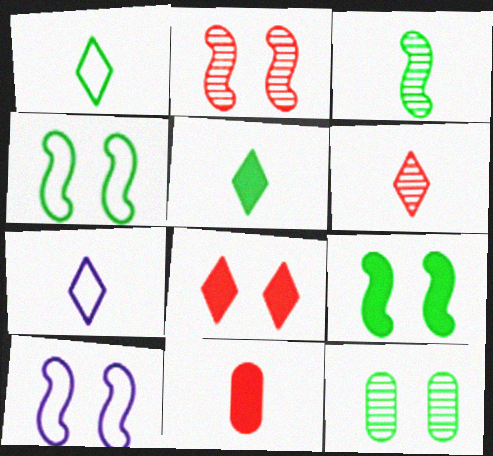[[2, 9, 10], 
[3, 7, 11], 
[5, 6, 7], 
[8, 10, 12]]